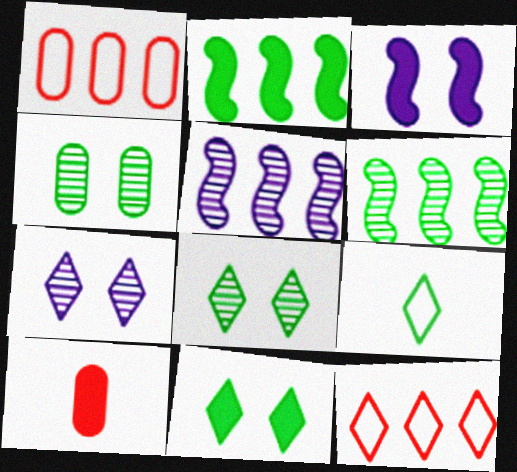[[2, 4, 9]]